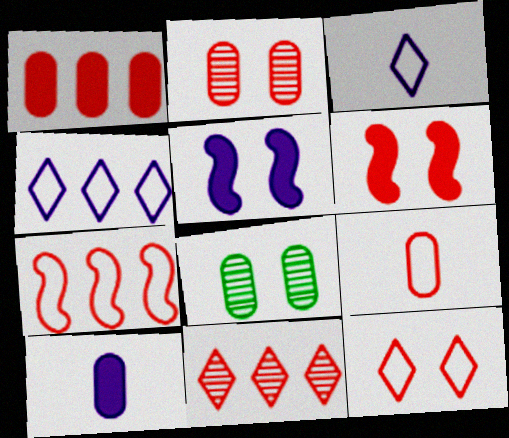[[1, 2, 9], 
[1, 7, 11], 
[2, 6, 12], 
[5, 8, 12], 
[6, 9, 11], 
[7, 9, 12]]